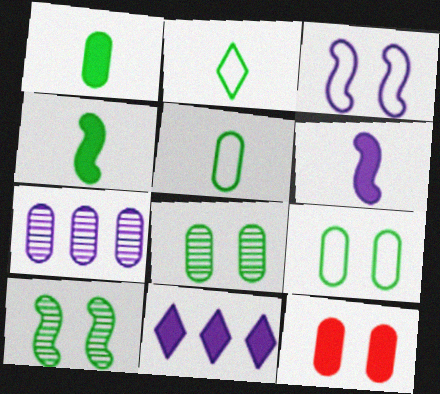[[4, 11, 12], 
[5, 7, 12]]